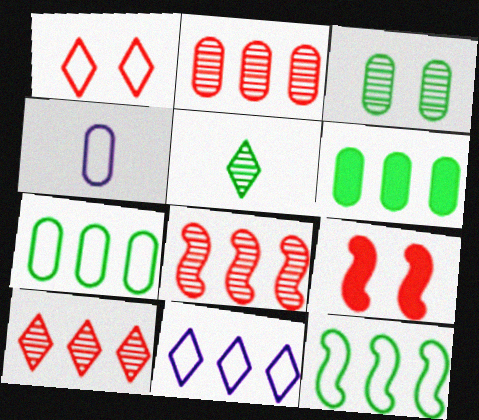[[1, 4, 12], 
[2, 8, 10], 
[6, 8, 11]]